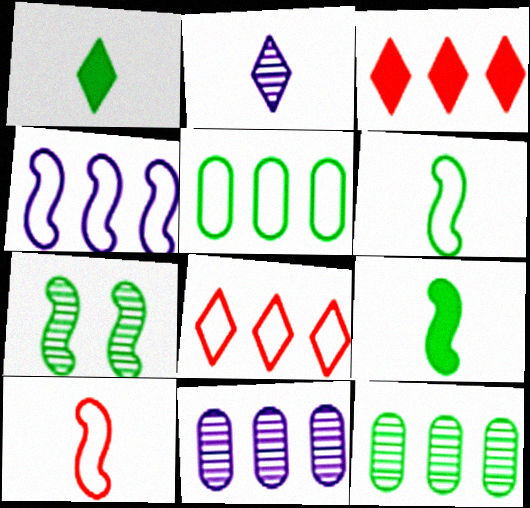[[1, 5, 7], 
[3, 4, 12], 
[4, 5, 8]]